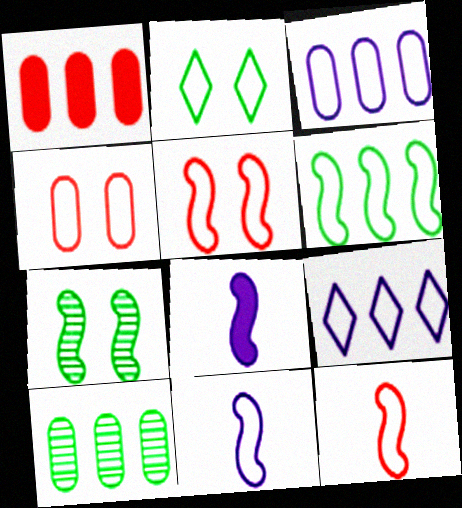[[1, 3, 10], 
[2, 3, 12], 
[5, 6, 11]]